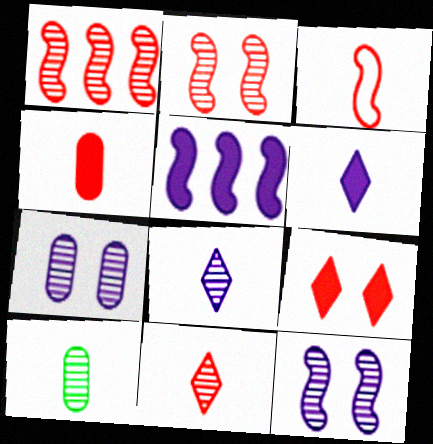[[3, 4, 11], 
[3, 6, 10]]